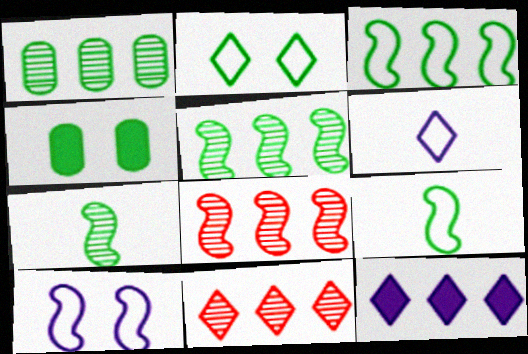[[4, 6, 8]]